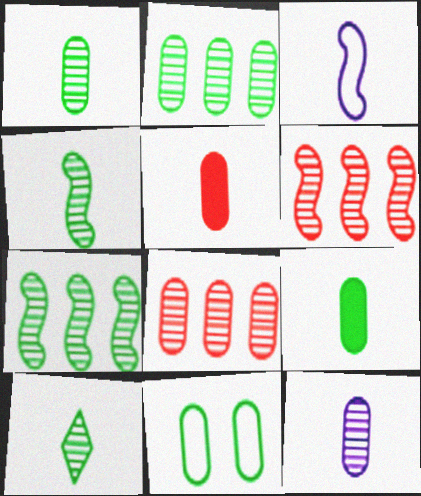[[1, 4, 10], 
[2, 9, 11], 
[3, 5, 10]]